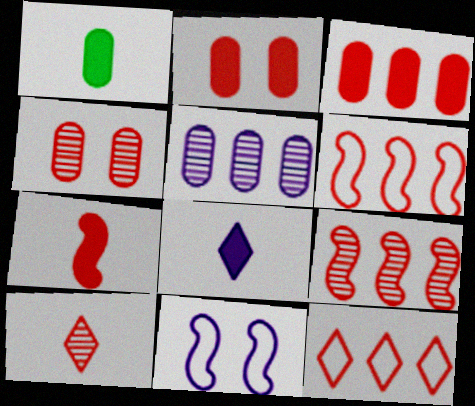[[1, 7, 8], 
[2, 6, 10], 
[3, 9, 12], 
[4, 7, 12], 
[4, 9, 10], 
[5, 8, 11]]